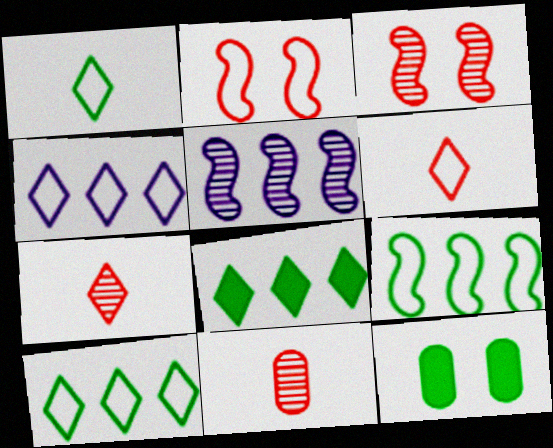[[5, 6, 12]]